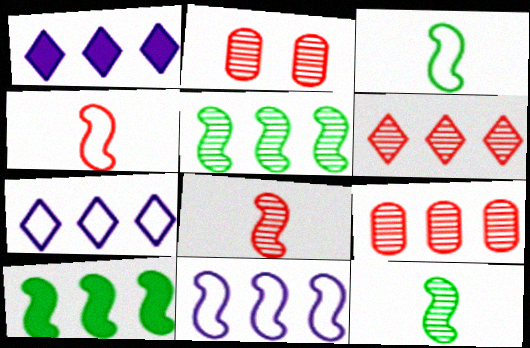[[1, 2, 3], 
[2, 6, 8], 
[7, 9, 10]]